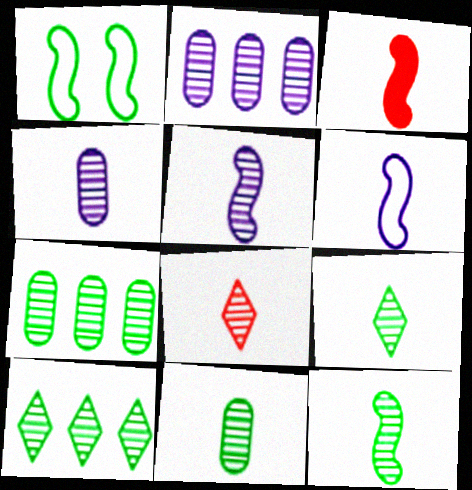[[3, 6, 12], 
[4, 8, 12], 
[5, 8, 11], 
[9, 11, 12]]